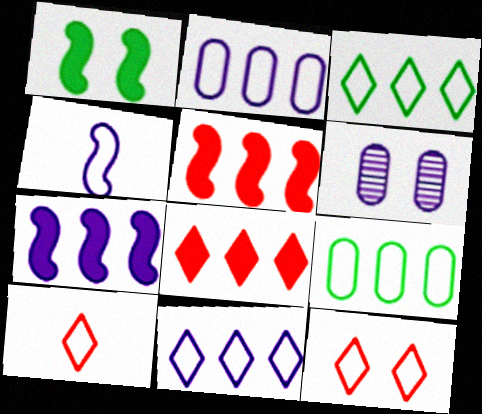[[1, 6, 12], 
[4, 9, 12]]